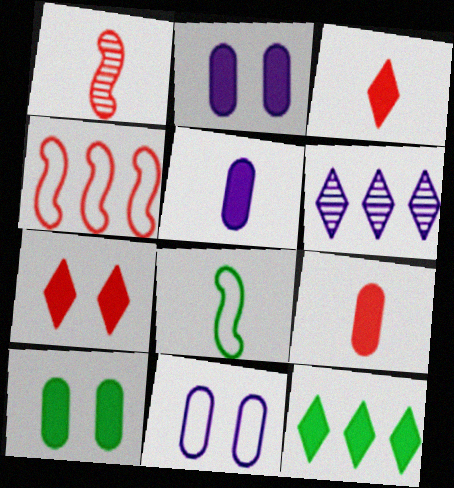[[1, 11, 12]]